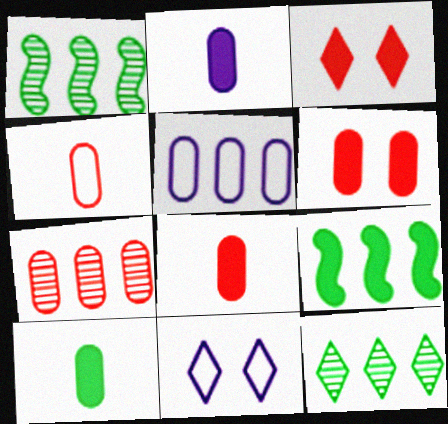[[1, 8, 11], 
[2, 3, 9], 
[2, 8, 10], 
[4, 6, 7]]